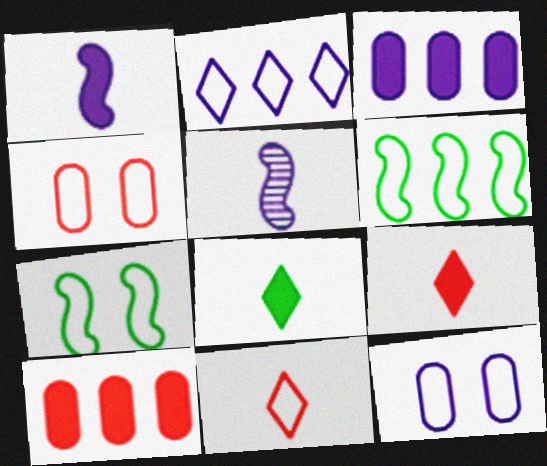[[6, 11, 12]]